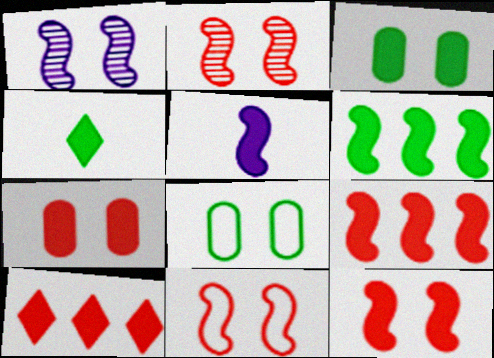[[2, 11, 12], 
[3, 4, 6], 
[3, 5, 10], 
[5, 6, 12]]